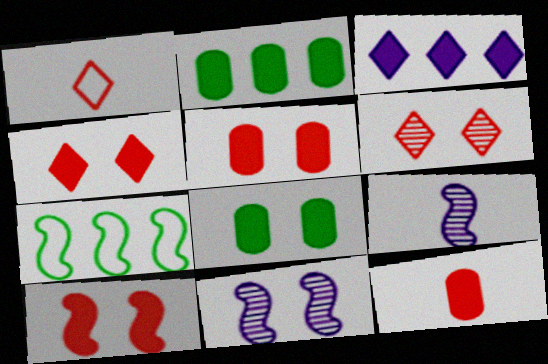[[1, 2, 11], 
[4, 5, 10], 
[7, 9, 10]]